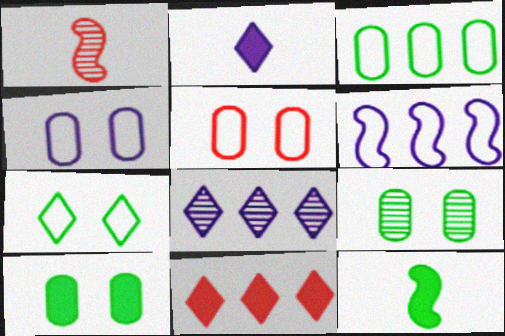[[1, 5, 11], 
[1, 8, 9], 
[5, 8, 12]]